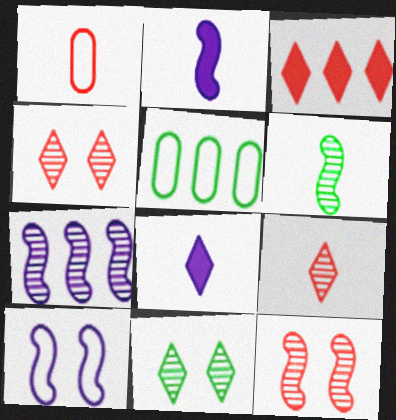[[1, 3, 12], 
[1, 6, 8], 
[2, 4, 5], 
[2, 7, 10], 
[3, 5, 7], 
[5, 8, 12], 
[6, 7, 12]]